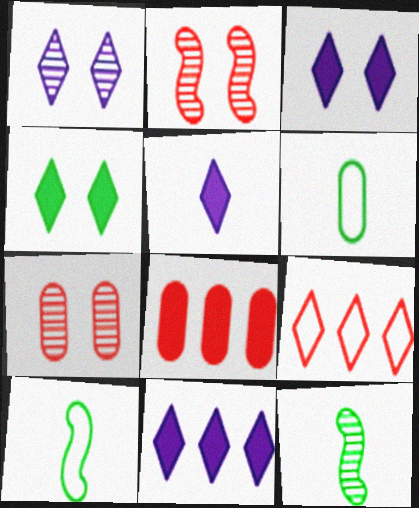[[1, 8, 10], 
[2, 6, 11], 
[3, 5, 11], 
[7, 10, 11]]